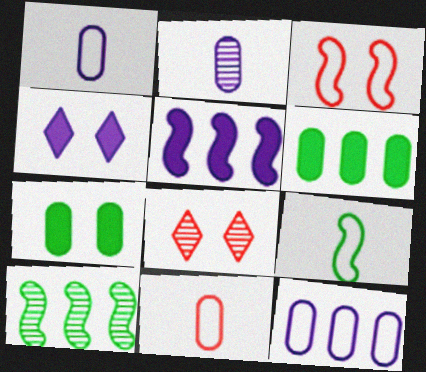[[2, 8, 10], 
[4, 10, 11]]